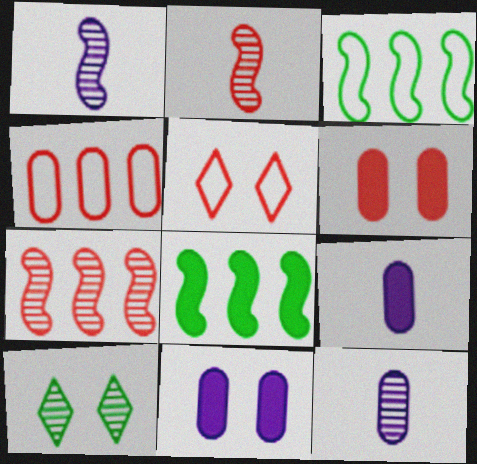[[5, 8, 12], 
[7, 10, 12]]